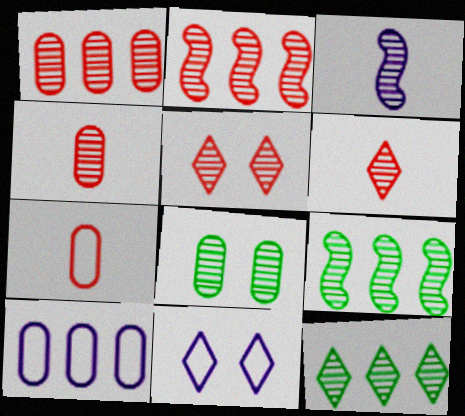[[2, 4, 5]]